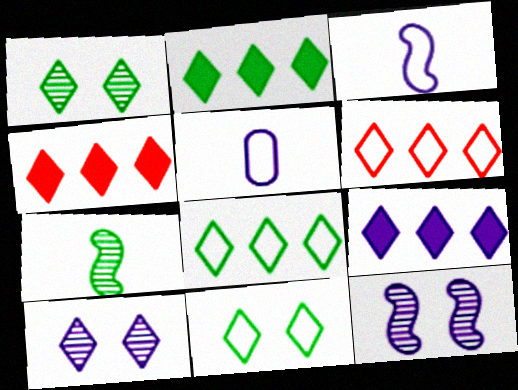[[2, 4, 9], 
[5, 9, 12]]